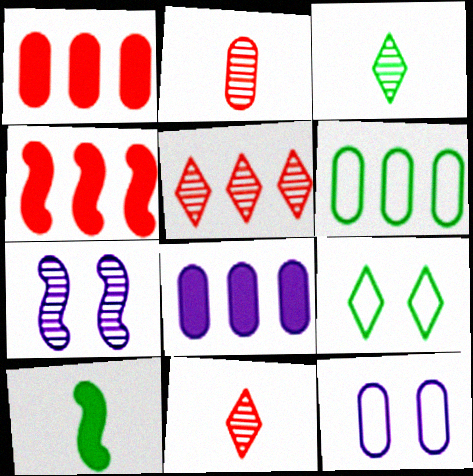[[3, 4, 12], 
[5, 10, 12]]